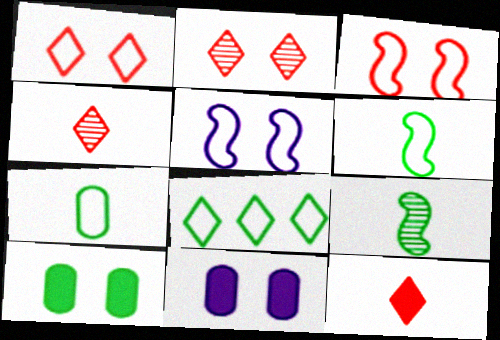[[2, 5, 10], 
[8, 9, 10]]